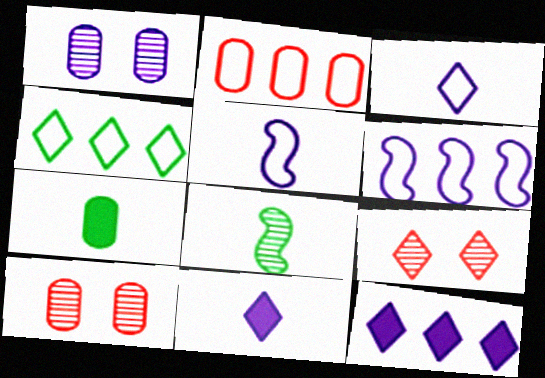[[1, 2, 7], 
[1, 5, 12], 
[1, 6, 11], 
[2, 4, 6], 
[4, 9, 11], 
[6, 7, 9]]